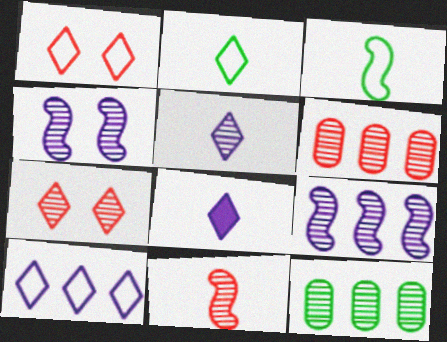[[1, 2, 10], 
[6, 7, 11]]